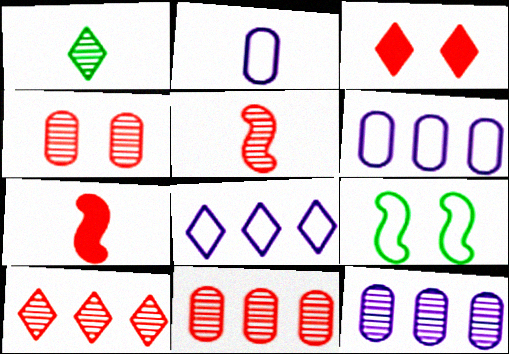[[1, 2, 7], 
[1, 3, 8], 
[4, 5, 10]]